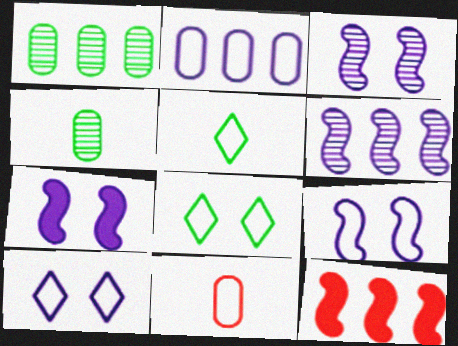[[3, 7, 9], 
[4, 10, 12]]